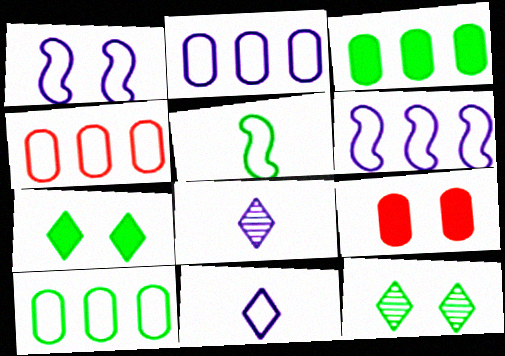[[1, 2, 11], 
[1, 9, 12], 
[2, 4, 10], 
[3, 5, 12]]